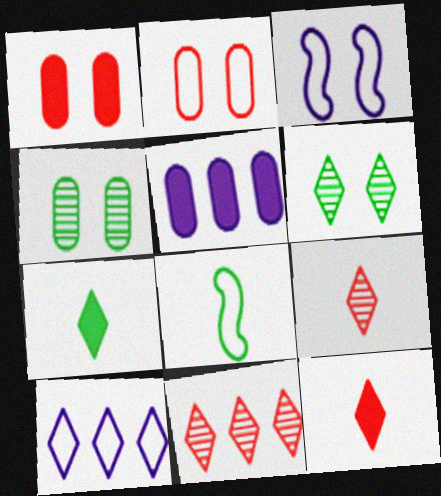[[1, 3, 6], 
[2, 8, 10], 
[6, 10, 12]]